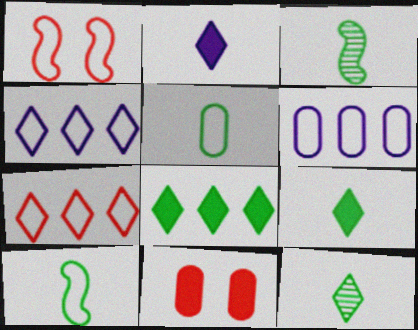[[1, 4, 5], 
[3, 4, 11], 
[3, 5, 9]]